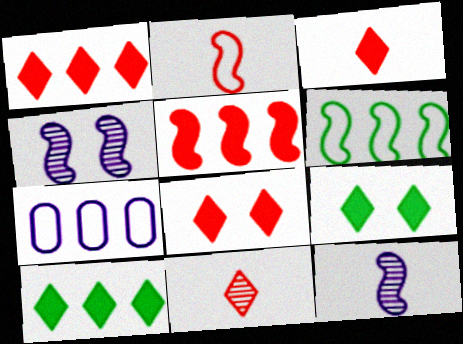[[1, 3, 8]]